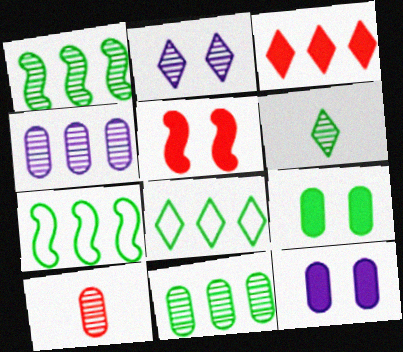[[1, 2, 10], 
[3, 4, 7], 
[6, 7, 9]]